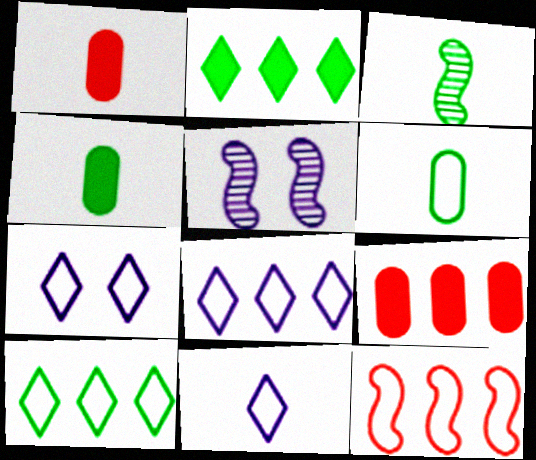[[1, 3, 11], 
[1, 5, 10], 
[3, 7, 9], 
[6, 7, 12], 
[7, 8, 11]]